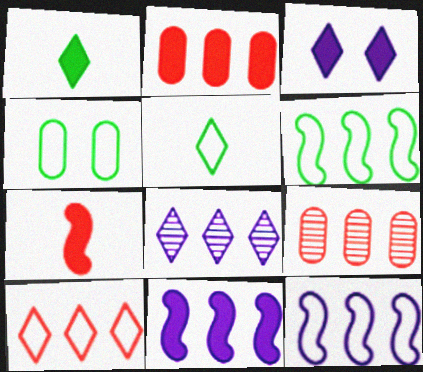[[2, 6, 8], 
[4, 5, 6], 
[4, 7, 8]]